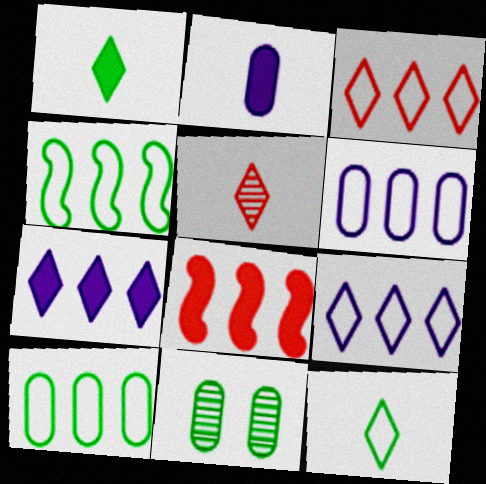[[1, 4, 11], 
[3, 4, 6]]